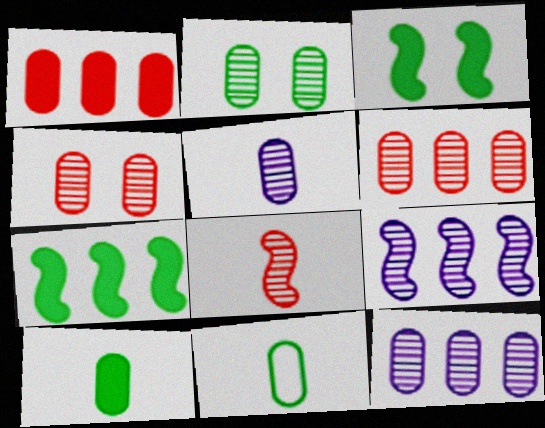[[2, 5, 6]]